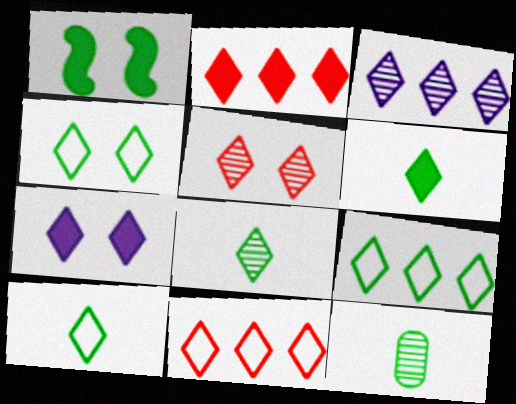[[1, 9, 12], 
[2, 3, 9], 
[2, 6, 7], 
[3, 5, 8], 
[4, 5, 7], 
[4, 9, 10], 
[6, 8, 10], 
[7, 8, 11]]